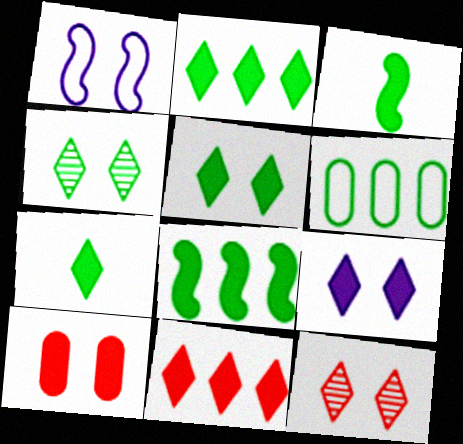[[1, 4, 10], 
[2, 5, 7], 
[3, 4, 6], 
[7, 9, 11]]